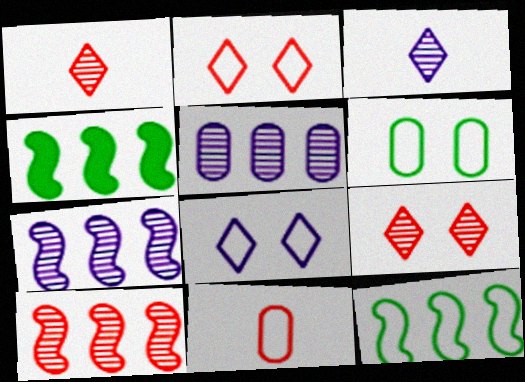[[8, 11, 12]]